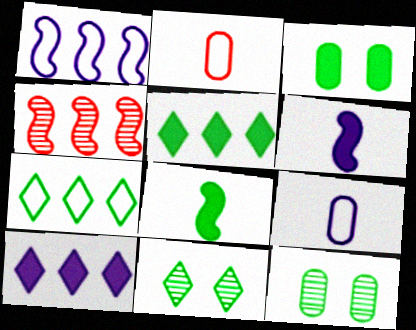[[3, 5, 8], 
[7, 8, 12]]